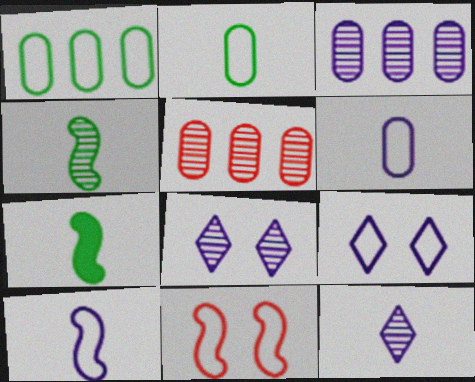[[4, 5, 8], 
[5, 7, 9]]